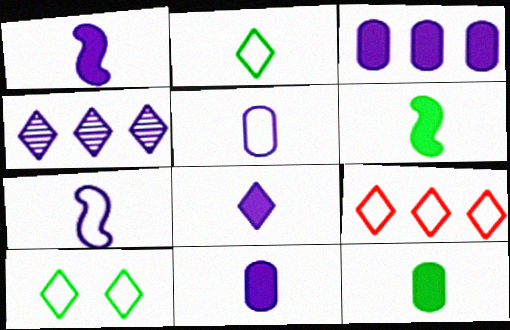[[1, 8, 11]]